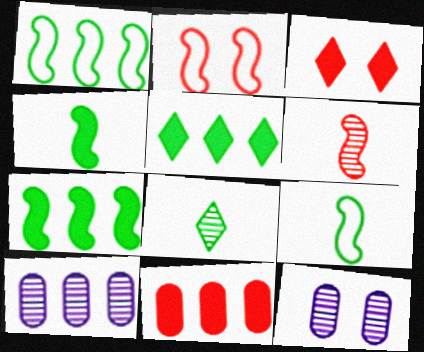[[3, 9, 10]]